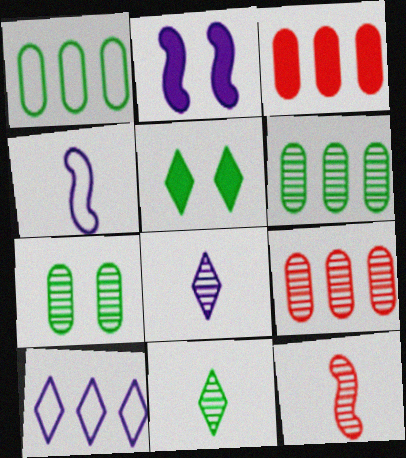[[4, 5, 9]]